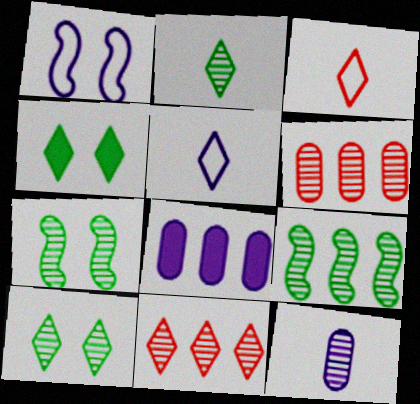[[3, 7, 8], 
[4, 5, 11], 
[7, 11, 12]]